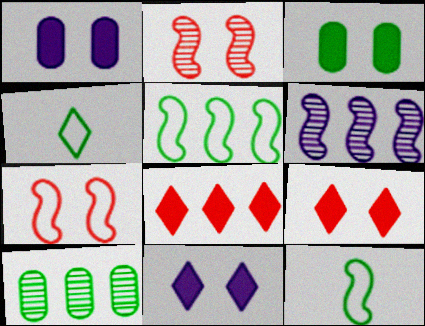[]